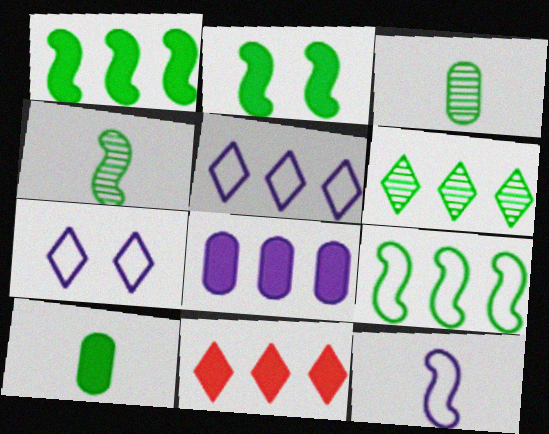[[1, 8, 11], 
[2, 4, 9], 
[5, 6, 11]]